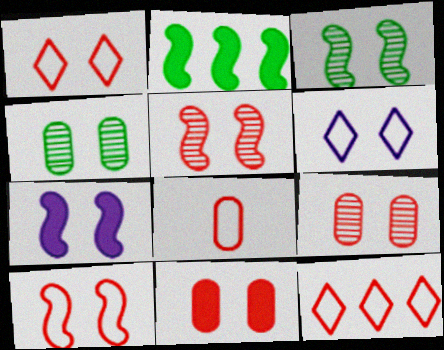[[1, 4, 7], 
[1, 5, 11], 
[3, 6, 11], 
[3, 7, 10], 
[8, 10, 12]]